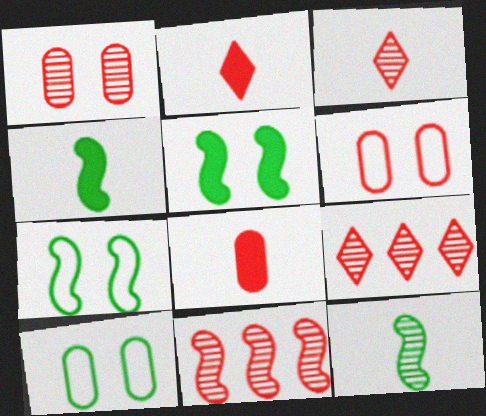[[1, 3, 11], 
[2, 6, 11]]